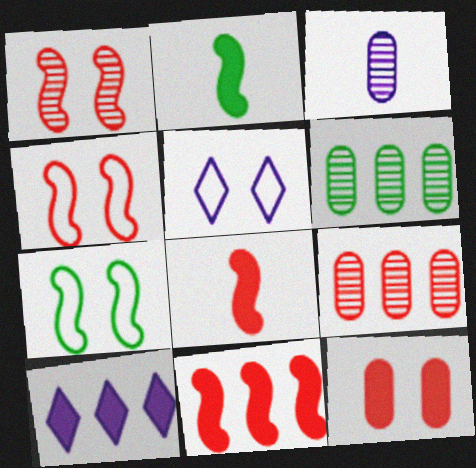[[2, 5, 9], 
[2, 10, 12], 
[5, 6, 8]]